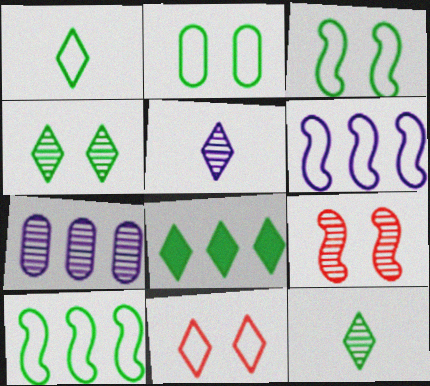[[1, 2, 10], 
[1, 4, 8], 
[5, 8, 11], 
[7, 9, 12]]